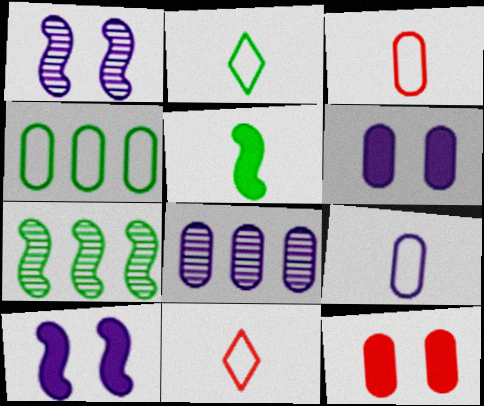[[6, 7, 11], 
[6, 8, 9]]